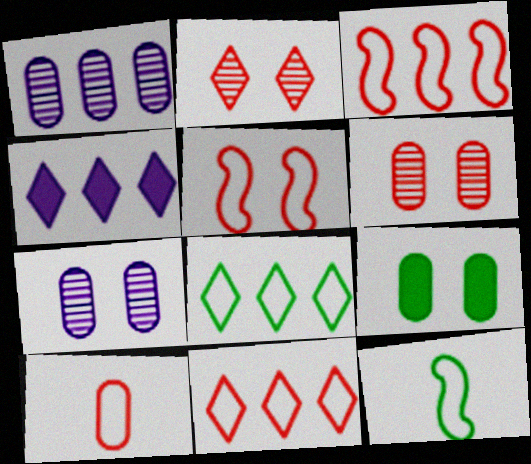[[1, 9, 10], 
[4, 6, 12], 
[5, 10, 11]]